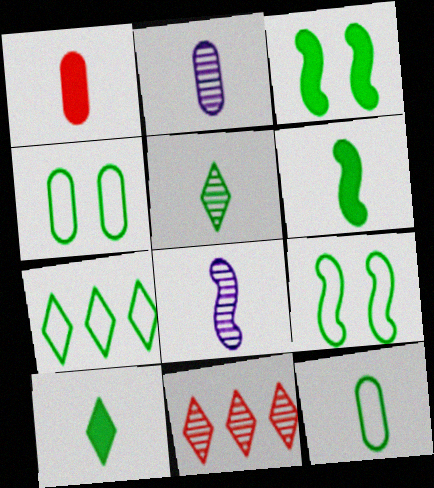[[1, 2, 12], 
[5, 6, 12], 
[7, 9, 12]]